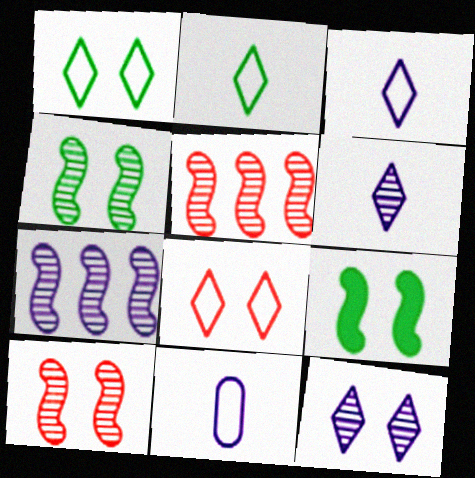[]